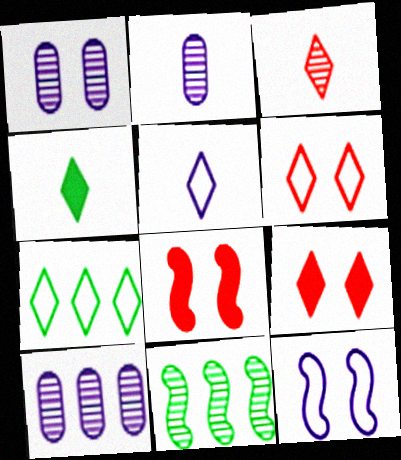[[1, 2, 10], 
[1, 3, 11], 
[2, 7, 8], 
[3, 4, 5], 
[5, 6, 7]]